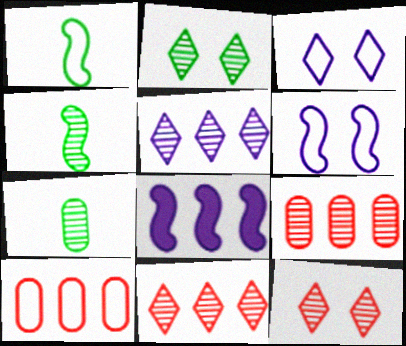[[1, 3, 10]]